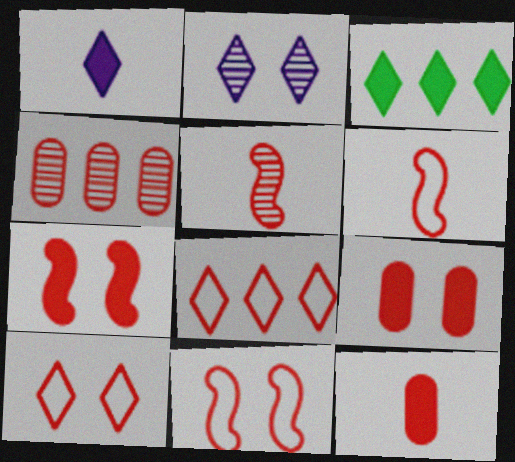[[5, 8, 9]]